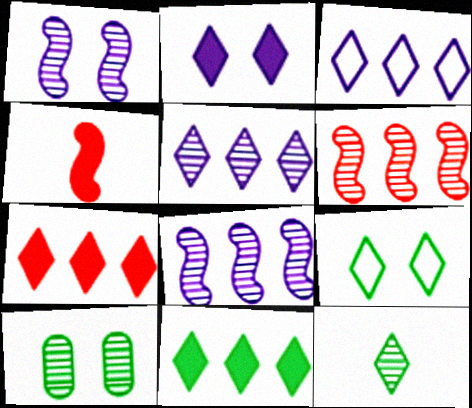[[3, 4, 10], 
[9, 11, 12]]